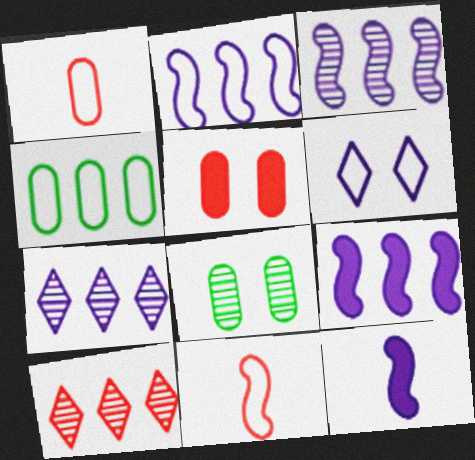[[2, 3, 9], 
[4, 6, 11], 
[4, 9, 10], 
[5, 10, 11]]